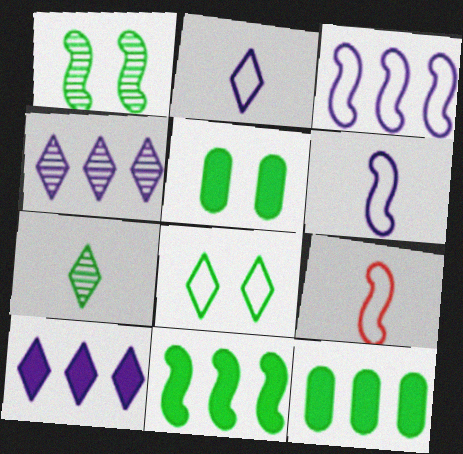[[1, 5, 8], 
[4, 5, 9]]